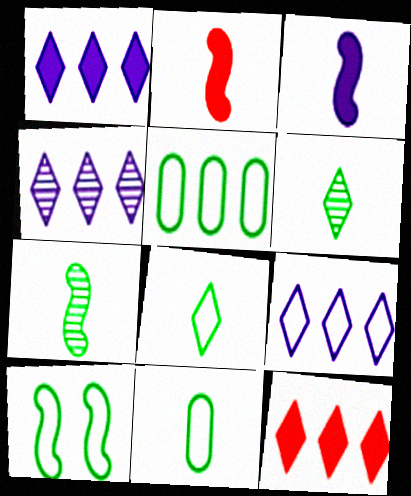[[1, 4, 9], 
[5, 8, 10]]